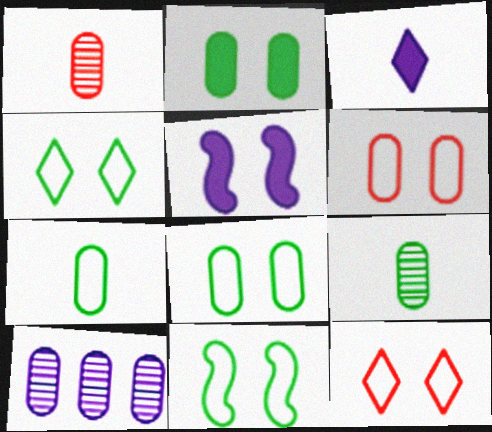[[4, 8, 11]]